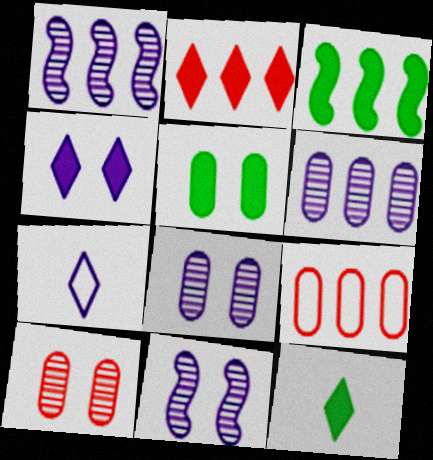[[2, 4, 12], 
[3, 5, 12], 
[3, 7, 10], 
[9, 11, 12]]